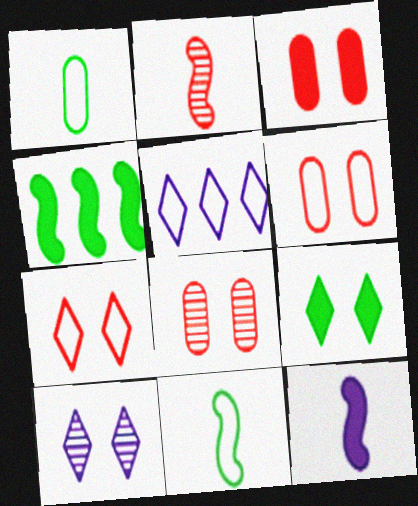[[2, 11, 12], 
[3, 6, 8], 
[5, 6, 11], 
[7, 9, 10]]